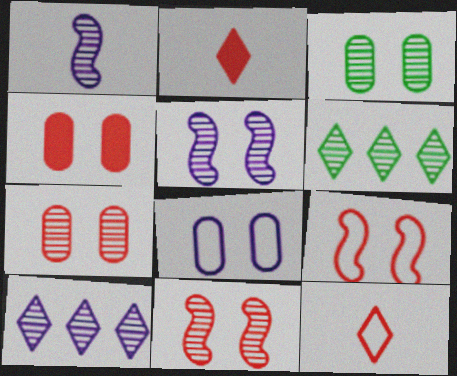[[1, 6, 7], 
[3, 4, 8]]